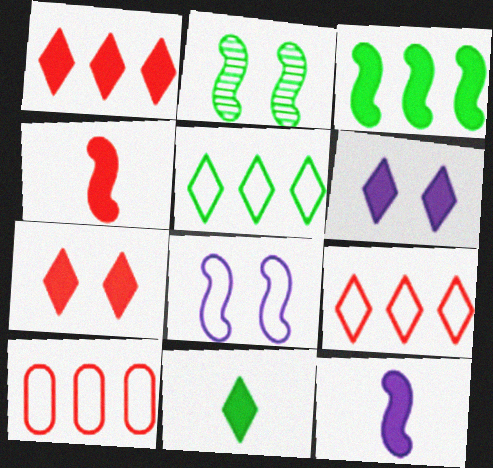[[1, 6, 11]]